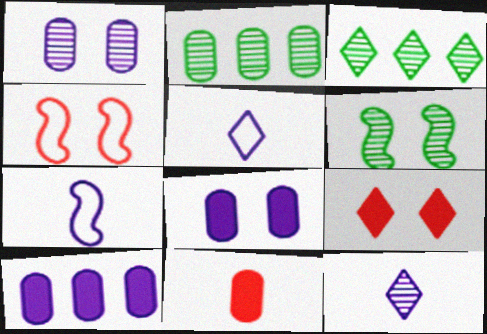[[2, 7, 9], 
[3, 5, 9]]